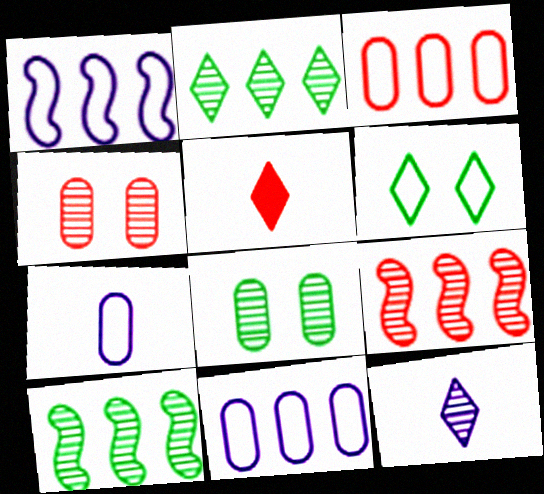[[1, 5, 8], 
[4, 10, 12], 
[8, 9, 12]]